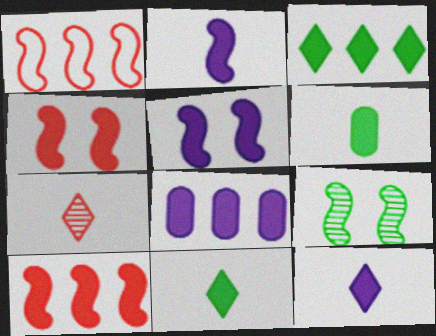[[1, 2, 9], 
[3, 8, 10], 
[4, 8, 11], 
[5, 8, 12]]